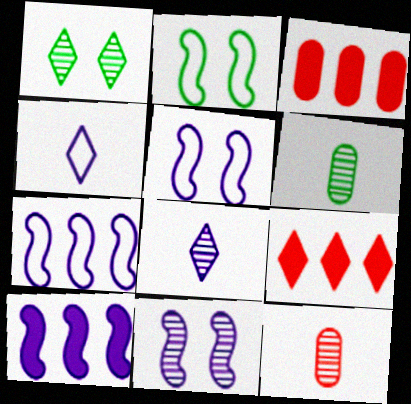[[1, 4, 9], 
[2, 3, 8], 
[5, 6, 9]]